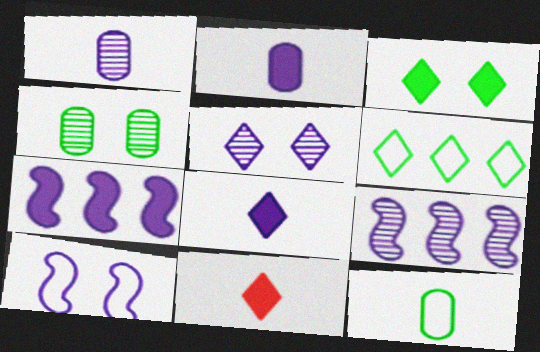[[1, 5, 9], 
[5, 6, 11]]